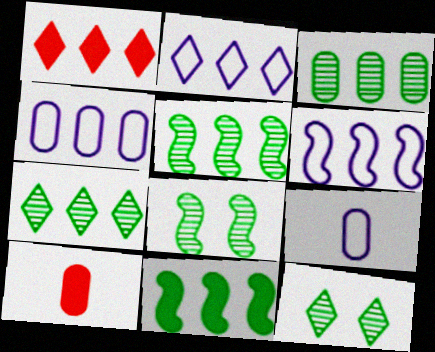[[1, 2, 7], 
[1, 3, 6], 
[1, 4, 5], 
[1, 8, 9], 
[2, 4, 6], 
[2, 8, 10], 
[3, 5, 7], 
[6, 10, 12]]